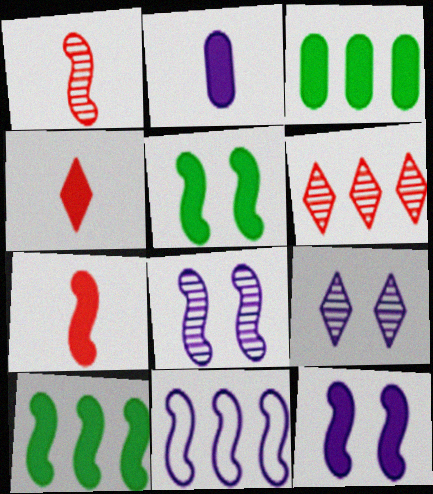[[1, 5, 11], 
[2, 9, 11], 
[3, 4, 12], 
[3, 6, 11], 
[7, 10, 12]]